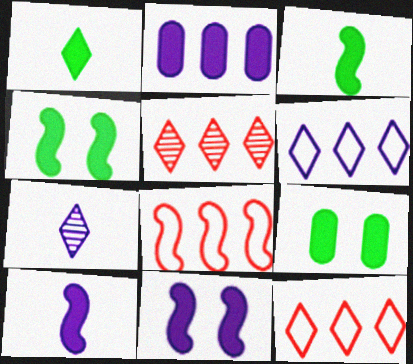[[7, 8, 9]]